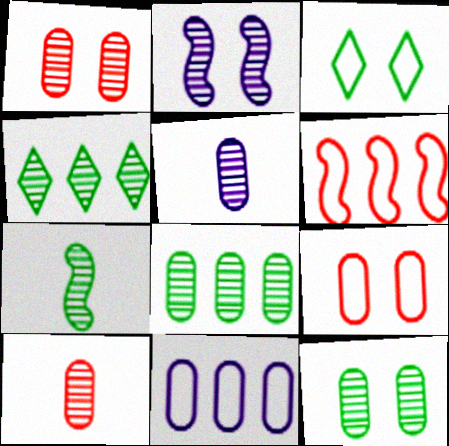[[1, 5, 8], 
[2, 4, 10], 
[4, 7, 12]]